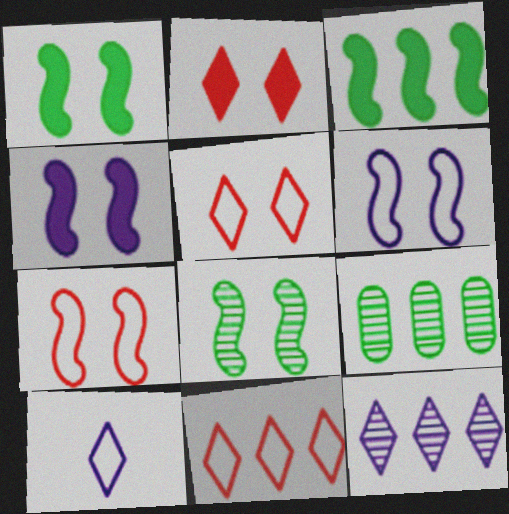[[4, 7, 8]]